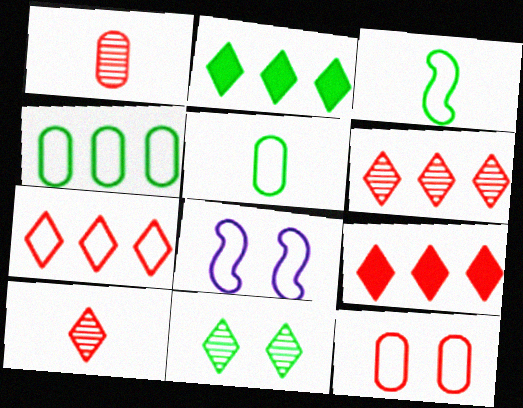[[1, 2, 8], 
[5, 7, 8], 
[6, 7, 9]]